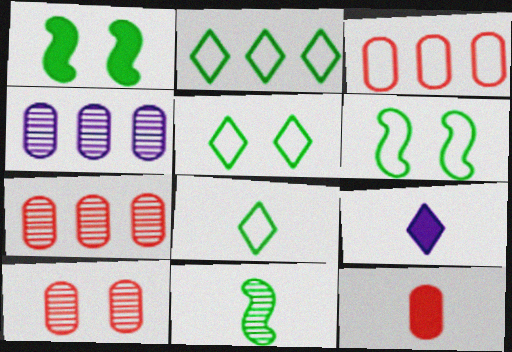[[2, 5, 8], 
[3, 10, 12], 
[6, 7, 9]]